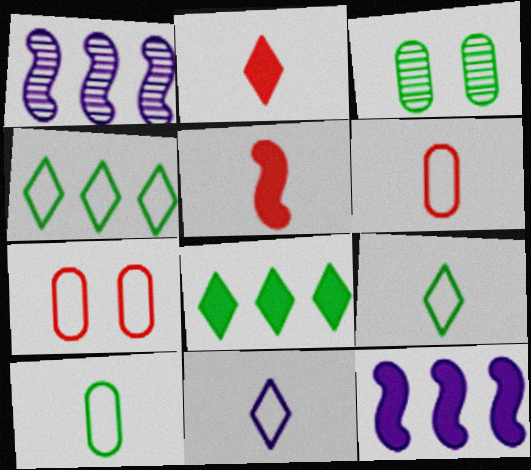[]